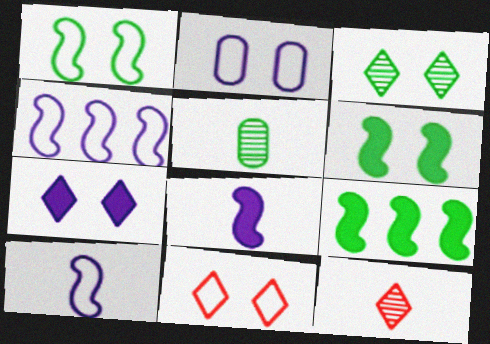[[1, 2, 11], 
[2, 9, 12], 
[3, 7, 11]]